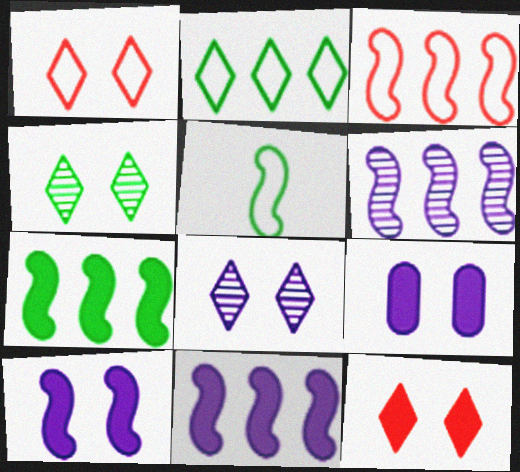[[3, 6, 7]]